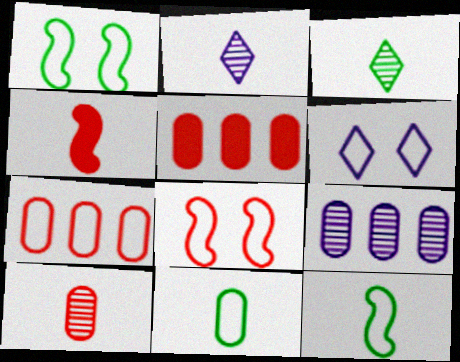[[1, 2, 5], 
[2, 4, 11], 
[6, 7, 12]]